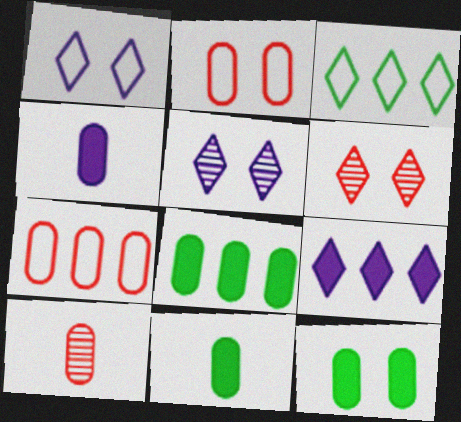[[8, 11, 12]]